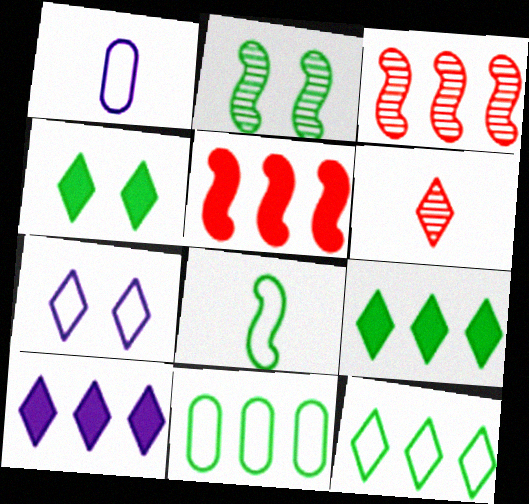[[1, 3, 4], 
[3, 10, 11], 
[6, 7, 9]]